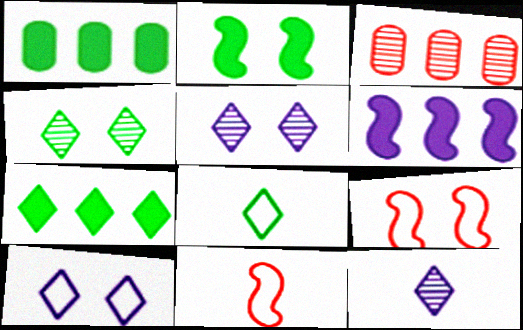[[1, 5, 11], 
[1, 9, 12], 
[4, 7, 8]]